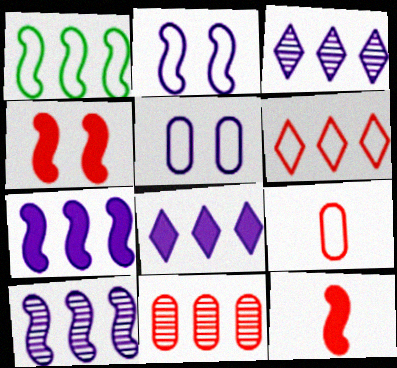[[1, 8, 11]]